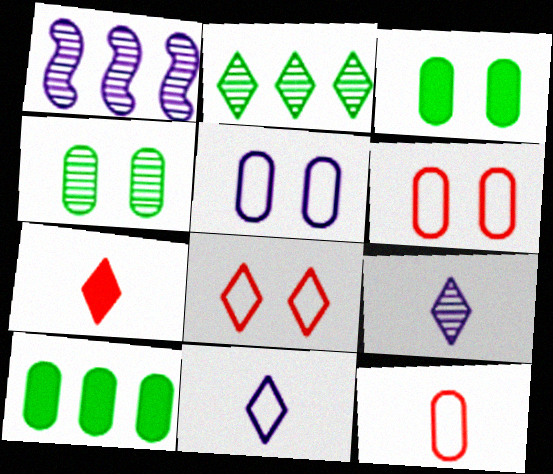[]